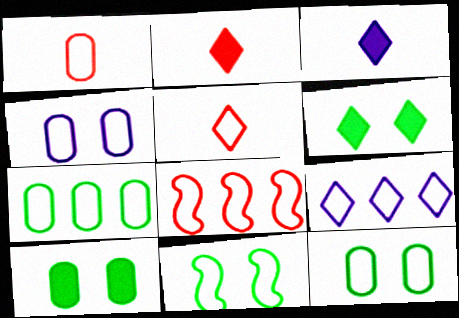[[1, 4, 7], 
[1, 9, 11], 
[7, 8, 9]]